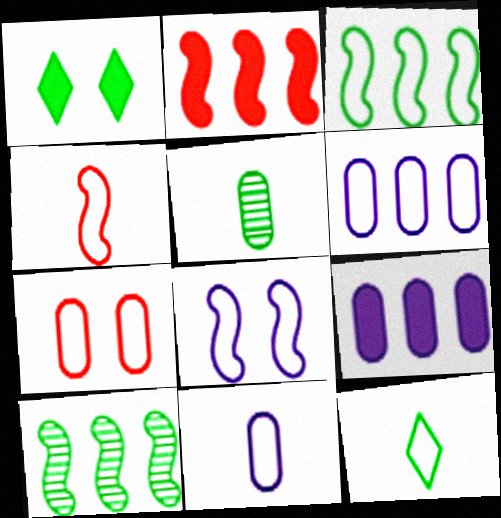[[1, 3, 5], 
[3, 4, 8], 
[4, 11, 12], 
[5, 7, 9]]